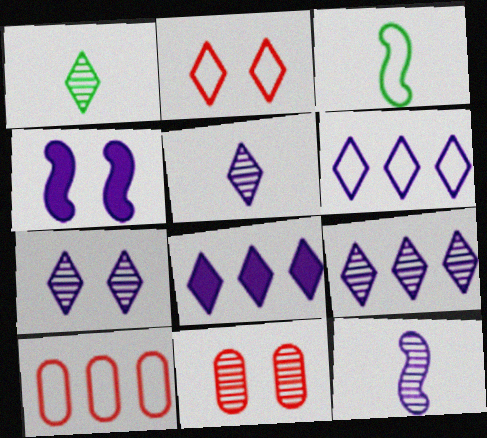[[1, 2, 8], 
[1, 4, 10], 
[3, 8, 11], 
[5, 7, 9], 
[6, 8, 9]]